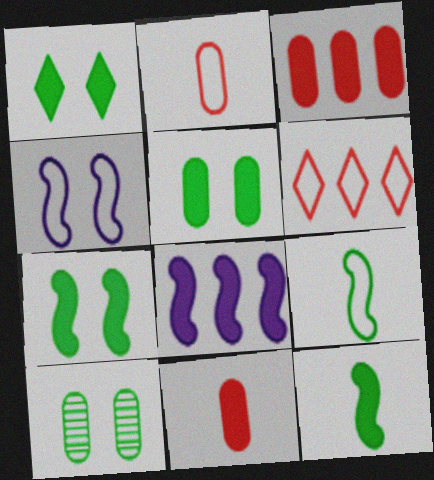[[1, 5, 7], 
[1, 8, 11]]